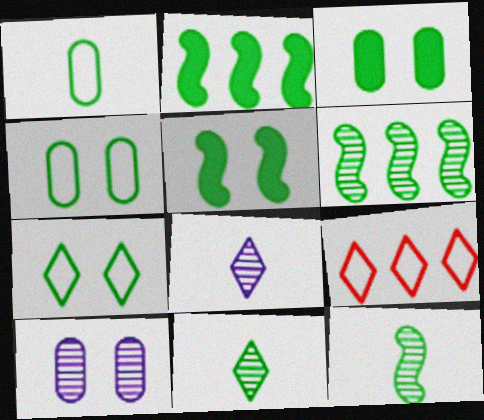[[2, 4, 11]]